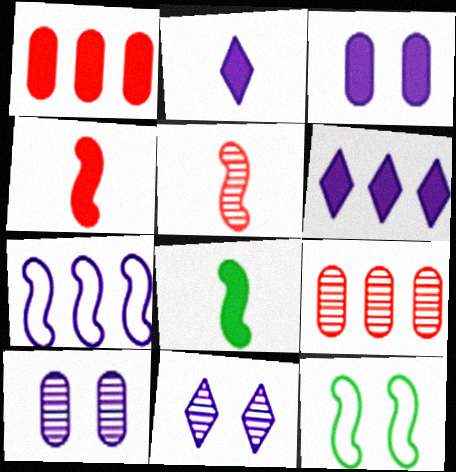[[2, 7, 10], 
[2, 9, 12]]